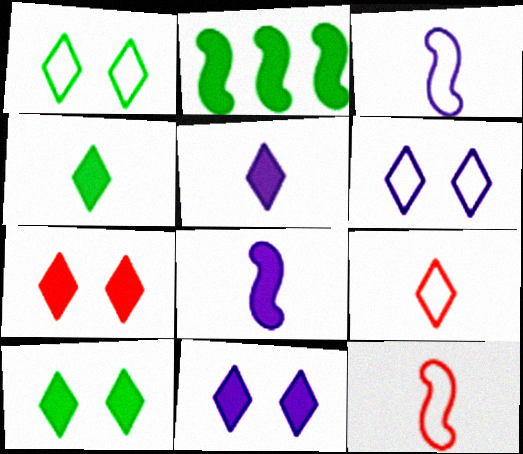[[7, 10, 11]]